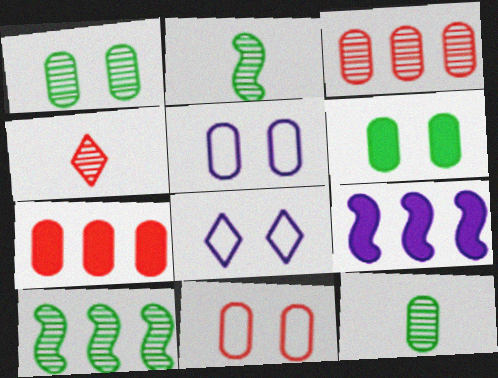[[2, 7, 8], 
[5, 7, 12]]